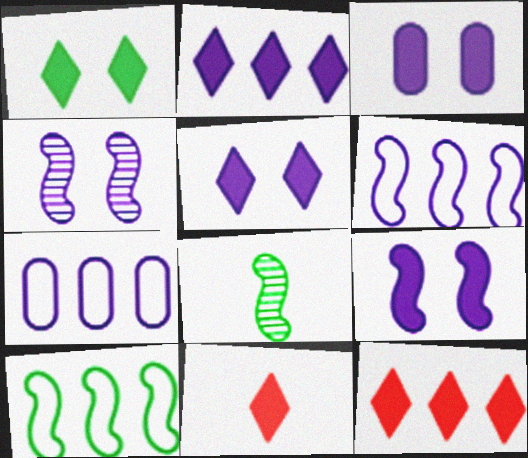[[1, 2, 11], 
[3, 5, 9]]